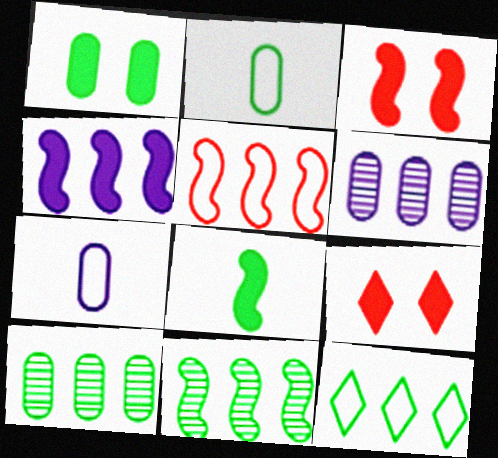[[1, 2, 10], 
[3, 4, 8], 
[4, 5, 11], 
[7, 9, 11]]